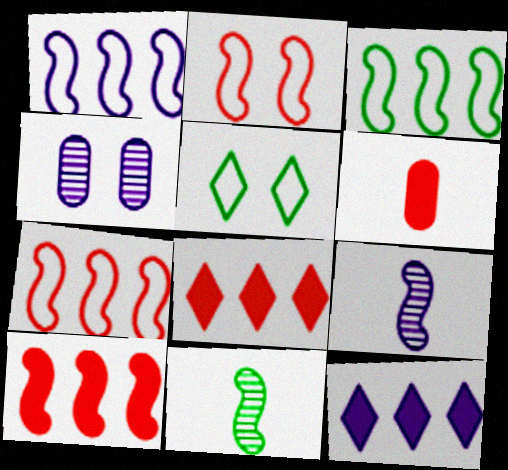[[1, 3, 7]]